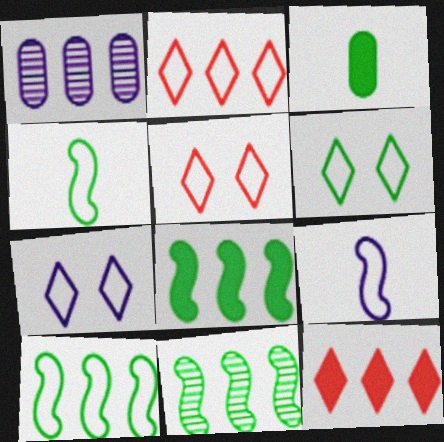[[1, 2, 8], 
[1, 10, 12], 
[3, 6, 11], 
[5, 6, 7], 
[8, 10, 11]]